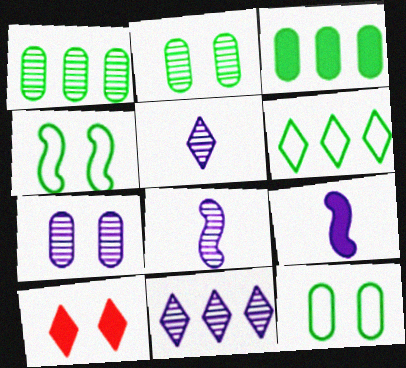[[3, 9, 10], 
[4, 7, 10], 
[5, 6, 10], 
[7, 8, 11]]